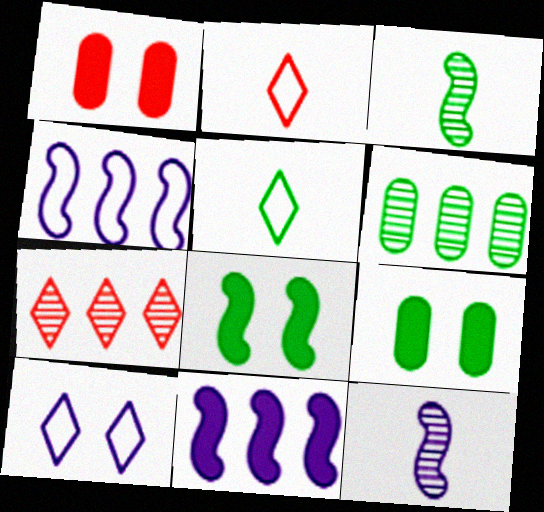[[5, 6, 8]]